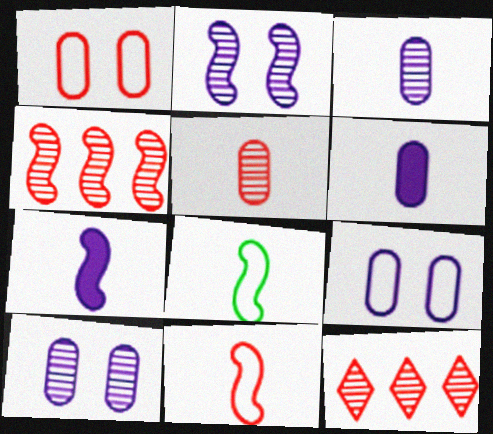[]